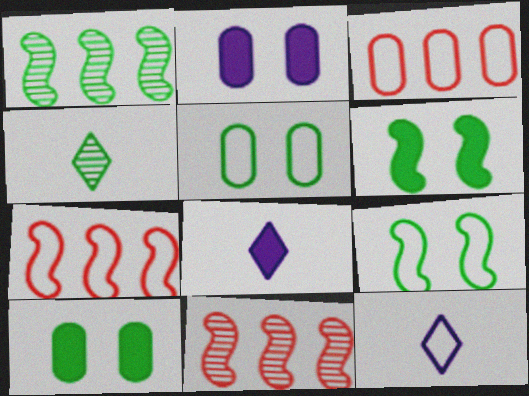[[2, 4, 7], 
[3, 9, 12], 
[5, 7, 12], 
[5, 8, 11], 
[10, 11, 12]]